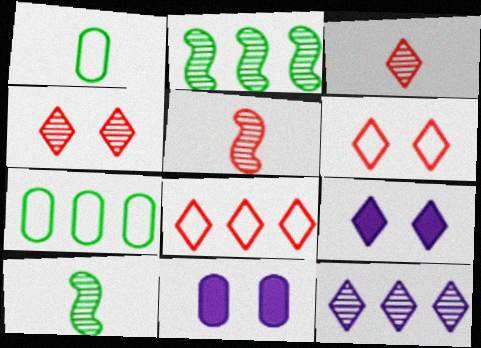[[5, 7, 9], 
[8, 10, 11]]